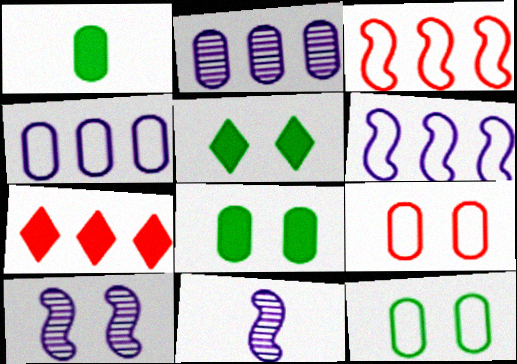[[1, 2, 9], 
[5, 9, 10], 
[7, 11, 12]]